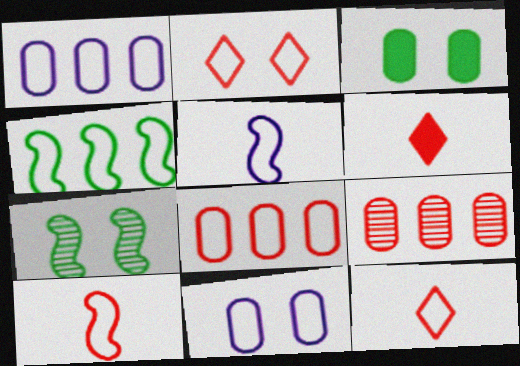[[1, 6, 7], 
[2, 8, 10], 
[4, 11, 12]]